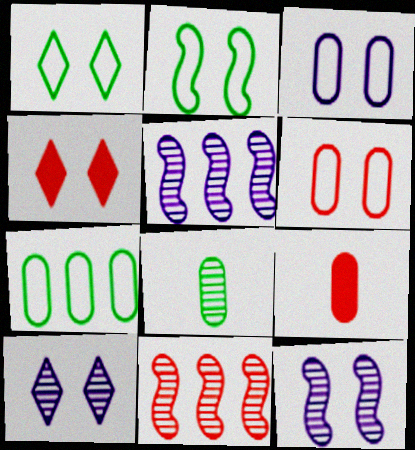[[1, 4, 10], 
[1, 5, 9], 
[8, 10, 11]]